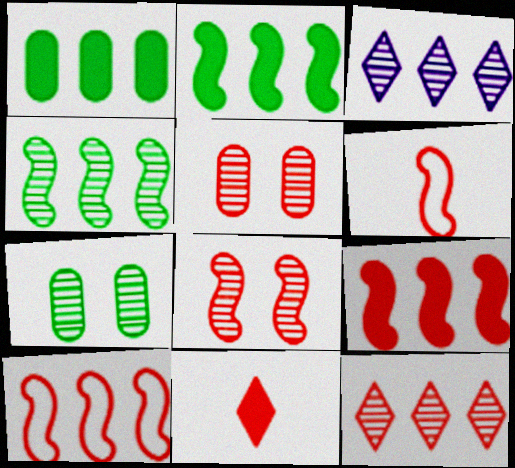[[1, 3, 10], 
[5, 10, 11], 
[6, 8, 9]]